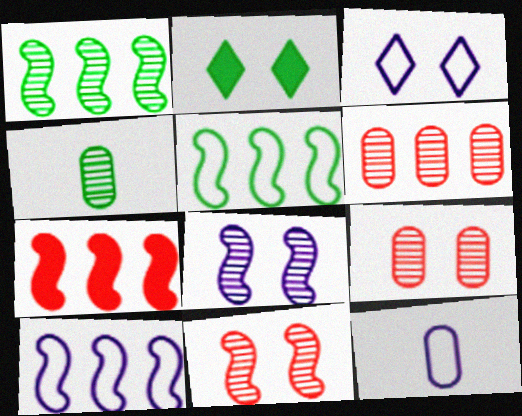[[1, 7, 10], 
[2, 4, 5], 
[3, 4, 7], 
[3, 10, 12]]